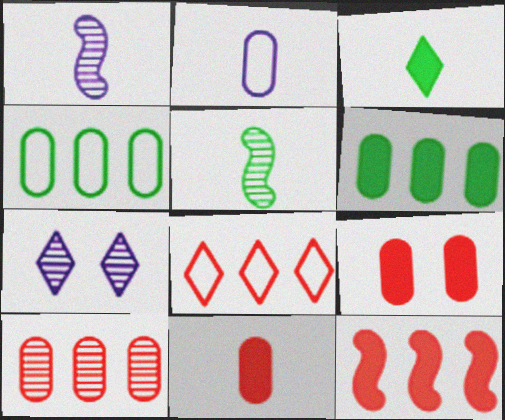[[3, 7, 8], 
[5, 7, 10], 
[8, 10, 12]]